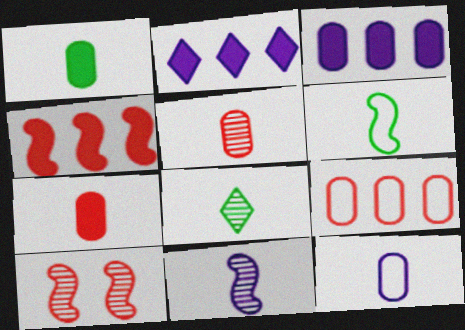[[1, 5, 12], 
[1, 6, 8], 
[5, 8, 11]]